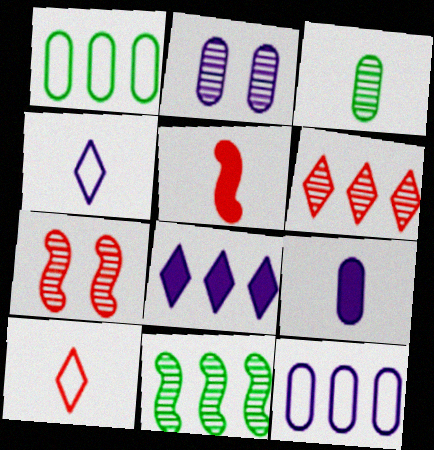[[2, 9, 12], 
[3, 4, 5]]